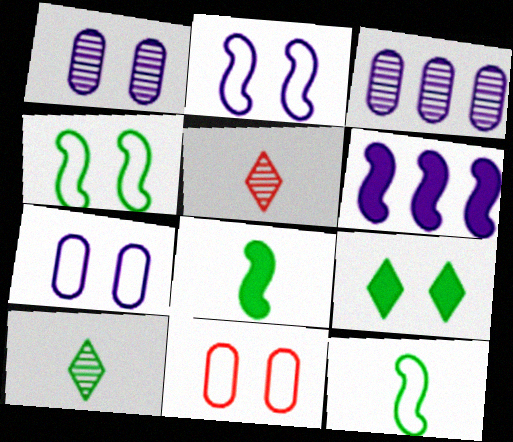[[6, 10, 11]]